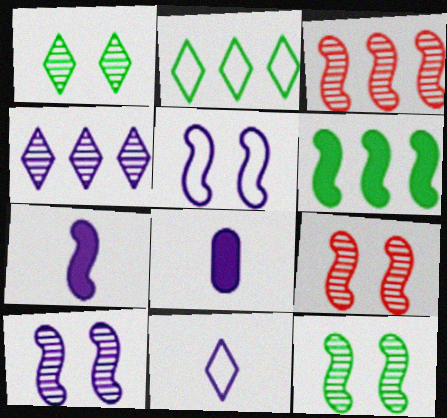[[2, 8, 9], 
[4, 5, 8], 
[9, 10, 12]]